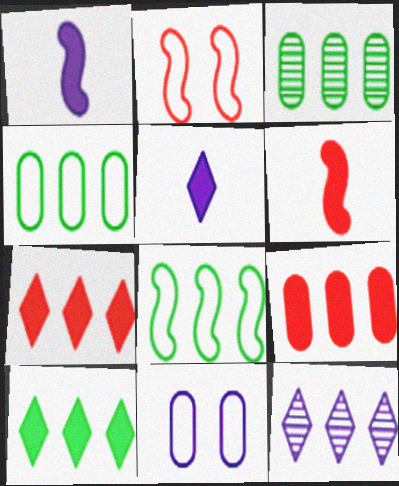[[1, 11, 12], 
[2, 3, 5], 
[3, 8, 10], 
[8, 9, 12]]